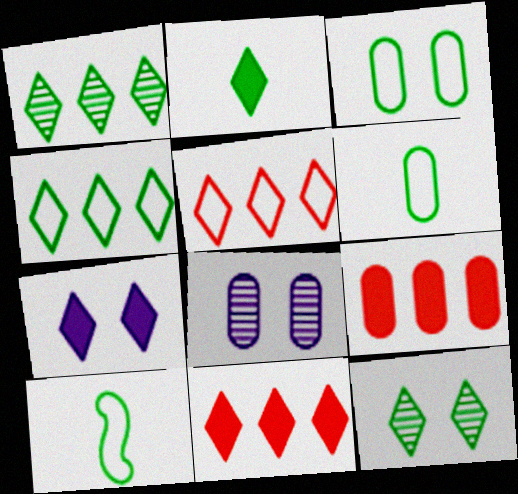[[2, 4, 12], 
[2, 7, 11], 
[3, 4, 10], 
[6, 8, 9], 
[8, 10, 11]]